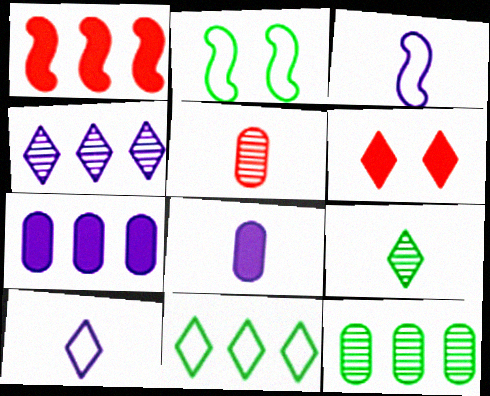[[3, 6, 12]]